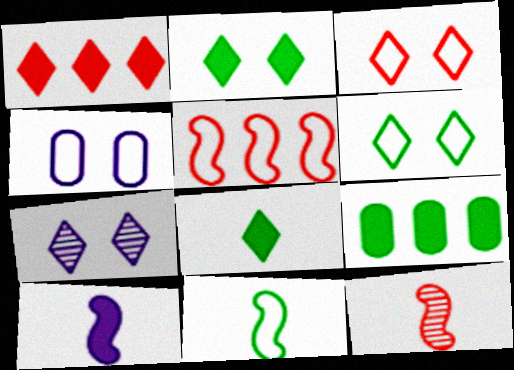[[2, 3, 7], 
[10, 11, 12]]